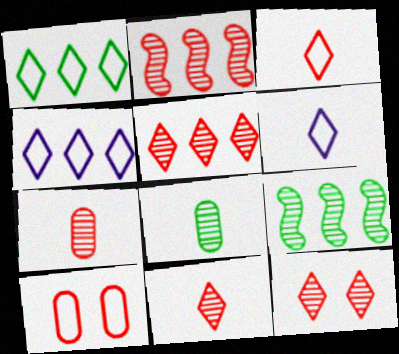[[2, 7, 12], 
[5, 11, 12]]